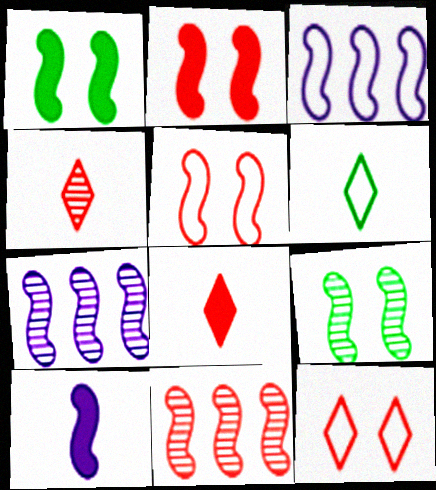[]